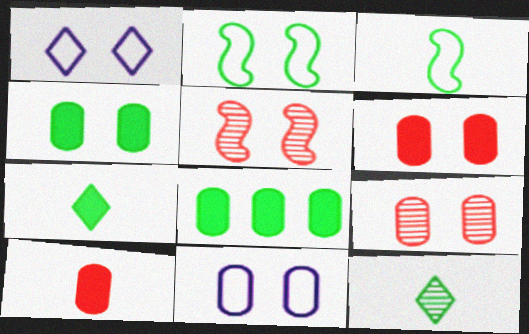[[1, 4, 5], 
[2, 8, 12], 
[4, 9, 11]]